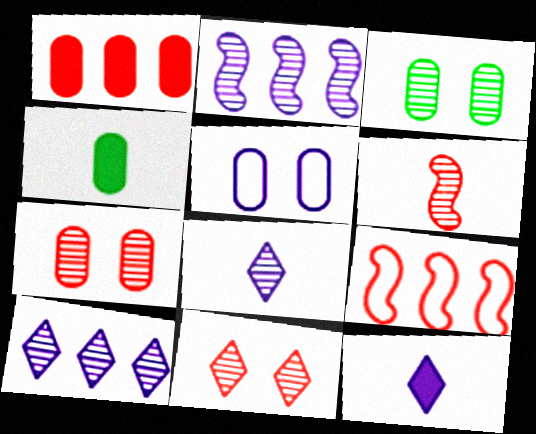[[2, 5, 12], 
[3, 6, 10], 
[3, 9, 12]]